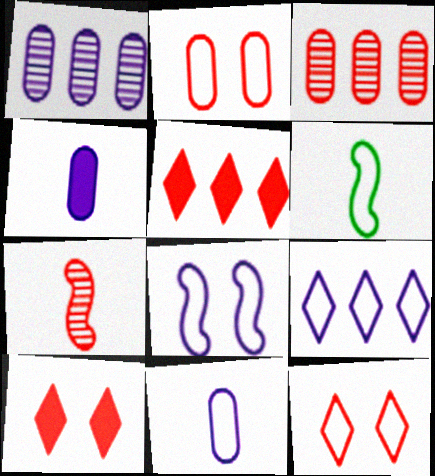[[1, 6, 10], 
[2, 5, 7], 
[2, 6, 9], 
[8, 9, 11]]